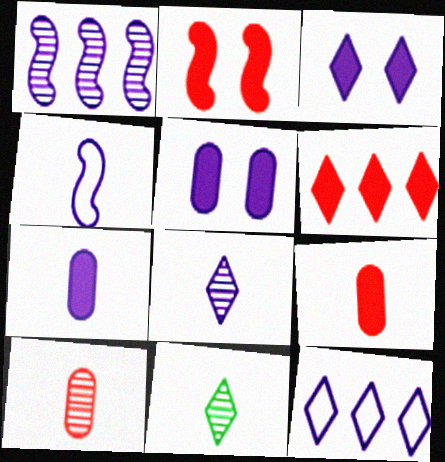[[2, 6, 9], 
[3, 8, 12], 
[4, 7, 8], 
[4, 9, 11]]